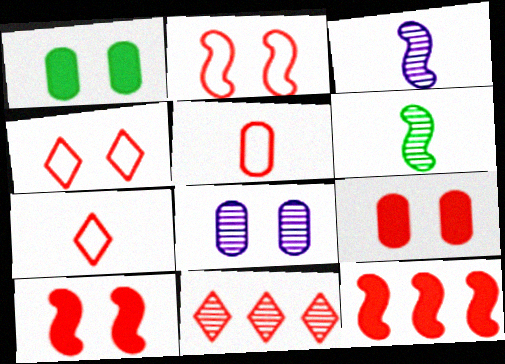[[5, 10, 11], 
[6, 8, 11]]